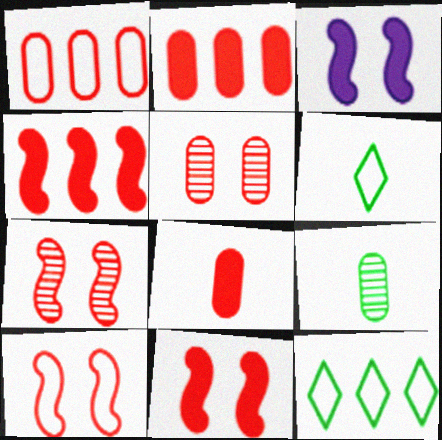[[1, 5, 8], 
[7, 10, 11]]